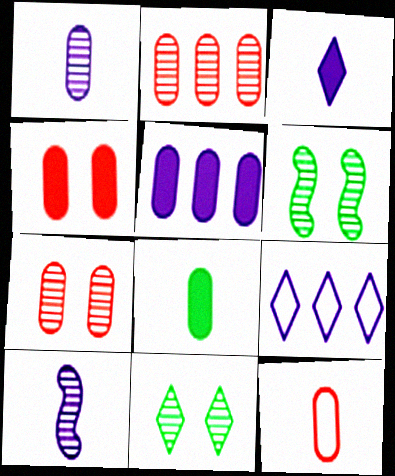[[1, 8, 12], 
[2, 4, 12], 
[2, 10, 11], 
[4, 5, 8]]